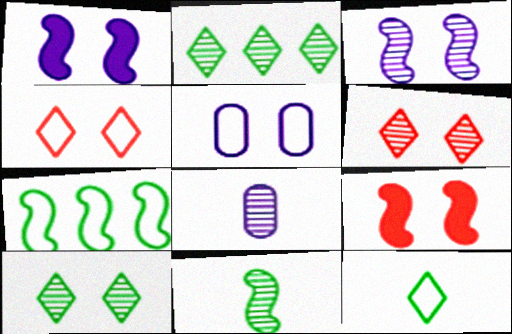[[5, 9, 10]]